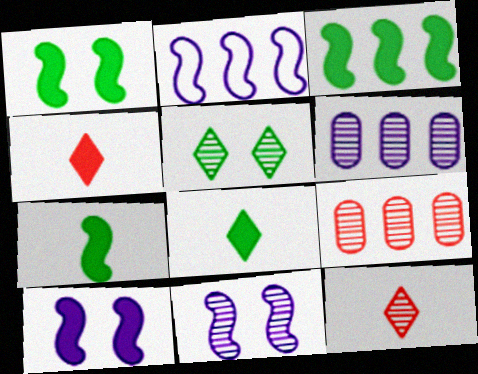[[1, 3, 7]]